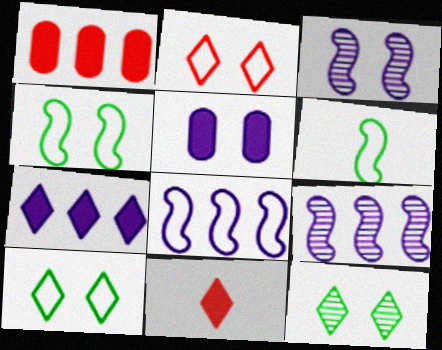[]